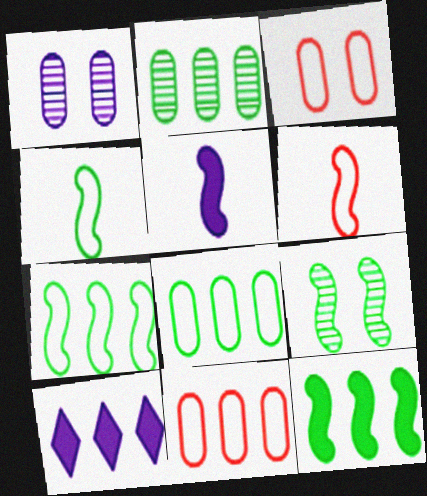[[4, 9, 12]]